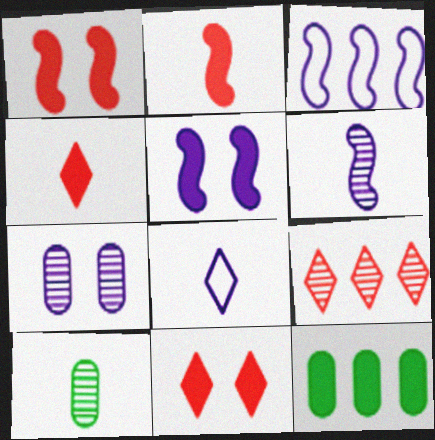[[2, 8, 10], 
[3, 5, 6], 
[3, 9, 12], 
[3, 10, 11], 
[4, 5, 12]]